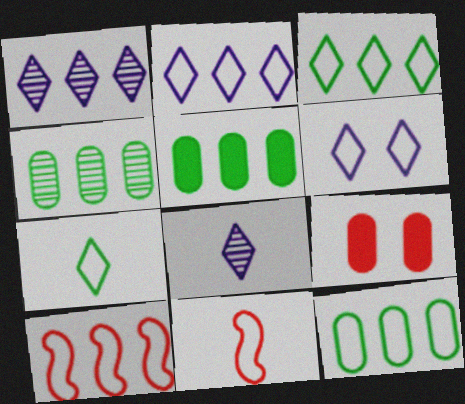[[1, 5, 10], 
[2, 10, 12], 
[4, 5, 12], 
[6, 11, 12]]